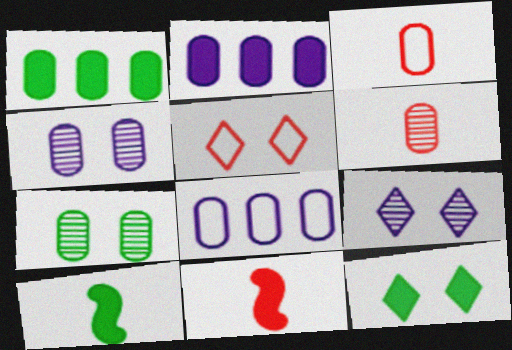[[1, 3, 4], 
[1, 10, 12], 
[2, 3, 7], 
[2, 11, 12], 
[5, 9, 12]]